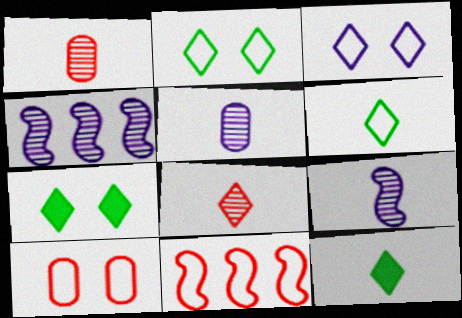[[4, 10, 12], 
[5, 7, 11]]